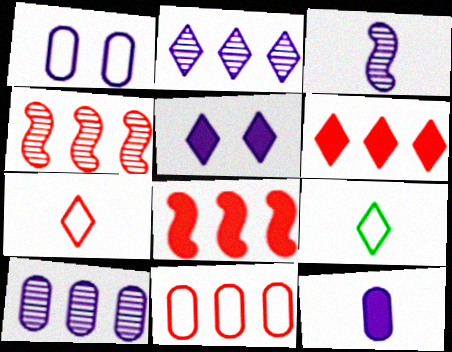[[1, 10, 12], 
[4, 6, 11]]